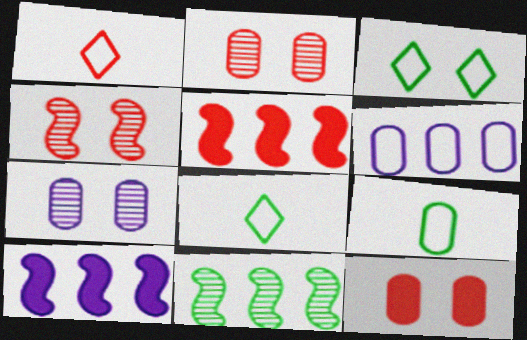[[1, 2, 5], 
[2, 8, 10], 
[5, 7, 8]]